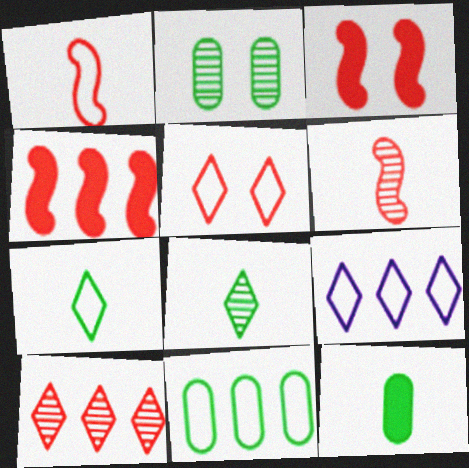[[2, 11, 12], 
[5, 7, 9]]